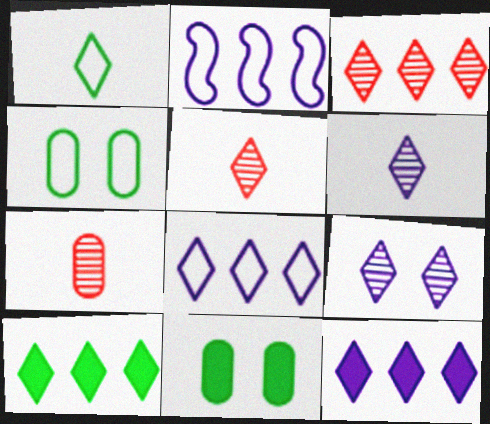[[2, 5, 11], 
[3, 8, 10]]